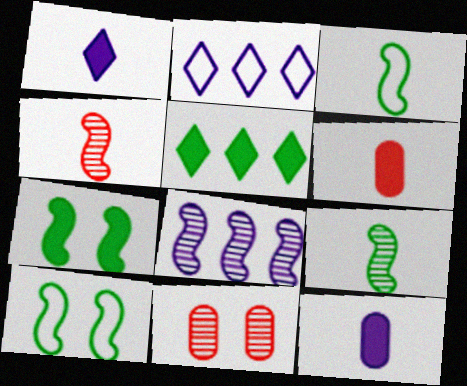[]